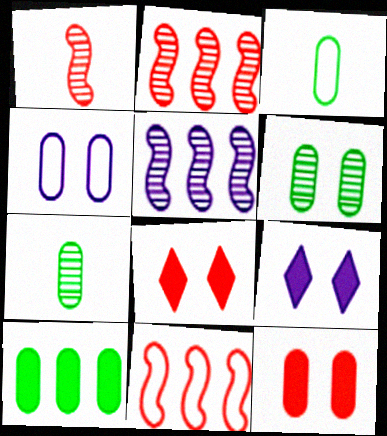[[2, 3, 9], 
[3, 5, 8], 
[3, 6, 10], 
[4, 6, 12], 
[7, 9, 11]]